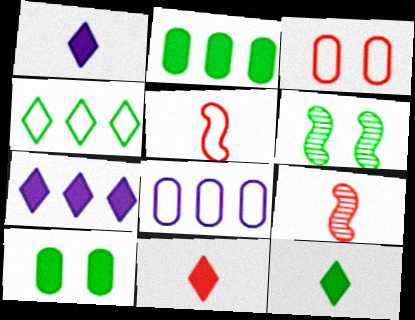[[1, 11, 12], 
[6, 8, 11]]